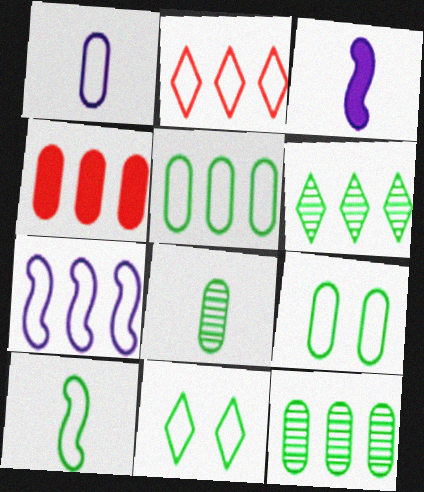[[2, 5, 7], 
[4, 6, 7], 
[5, 10, 11]]